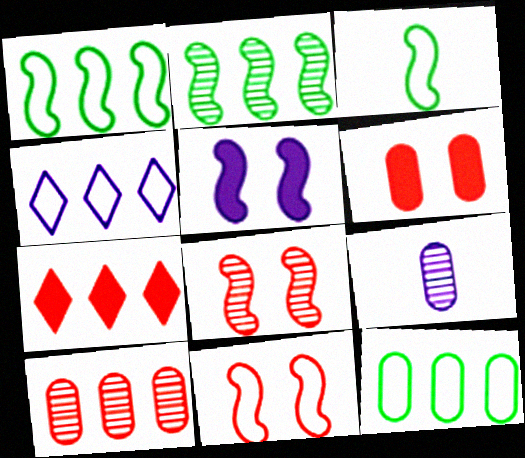[[4, 5, 9], 
[6, 9, 12]]